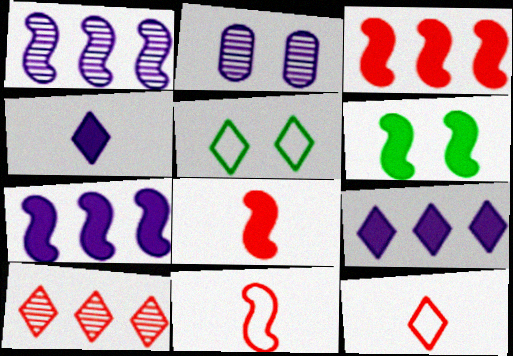[[1, 6, 11], 
[4, 5, 10], 
[6, 7, 8]]